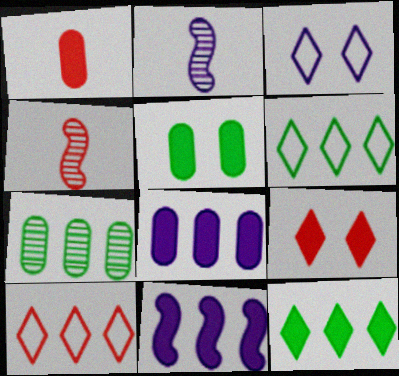[[1, 5, 8], 
[2, 3, 8], 
[2, 5, 10], 
[7, 10, 11]]